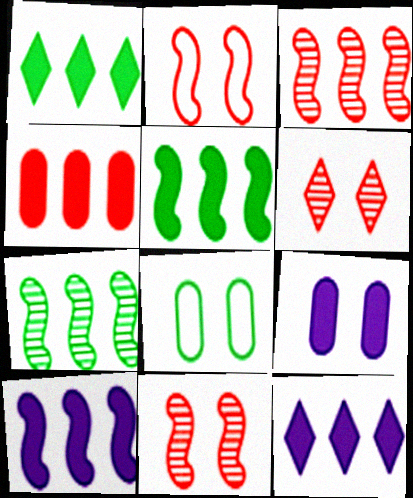[[1, 4, 10], 
[4, 5, 12]]